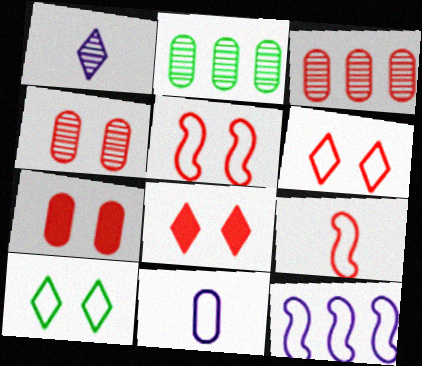[[2, 7, 11], 
[3, 8, 9], 
[4, 5, 8]]